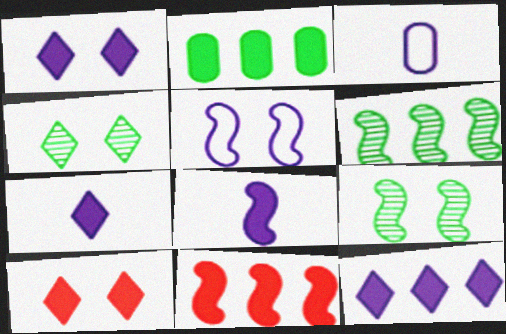[[1, 7, 12], 
[2, 8, 10], 
[2, 11, 12], 
[3, 4, 11], 
[3, 6, 10]]